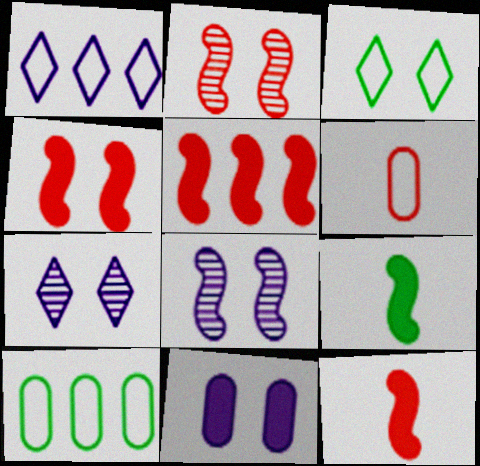[[2, 3, 11], 
[4, 5, 12], 
[7, 10, 12]]